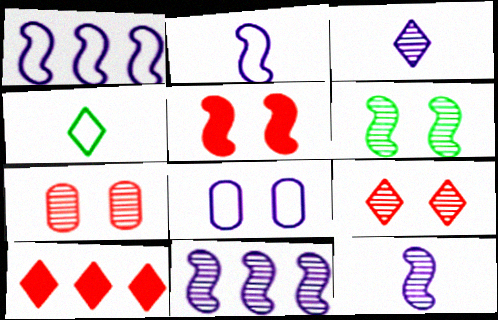[]